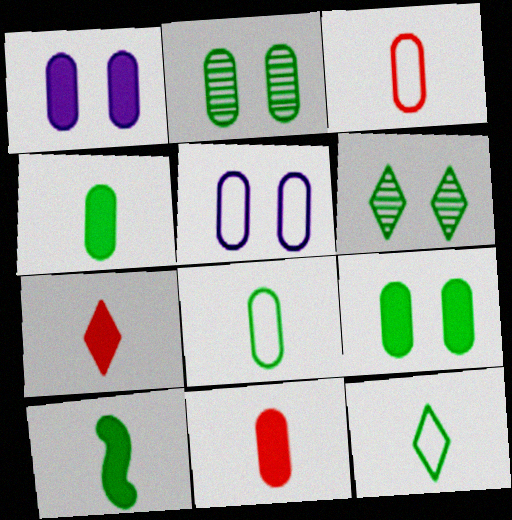[]